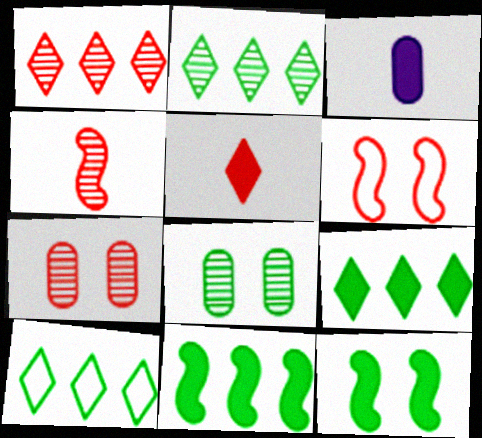[[1, 4, 7], 
[2, 3, 6], 
[2, 9, 10]]